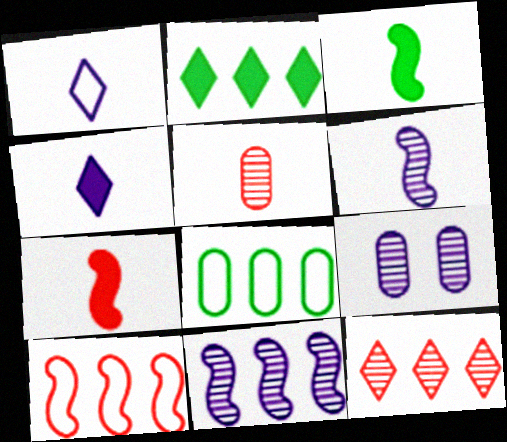[[1, 3, 5]]